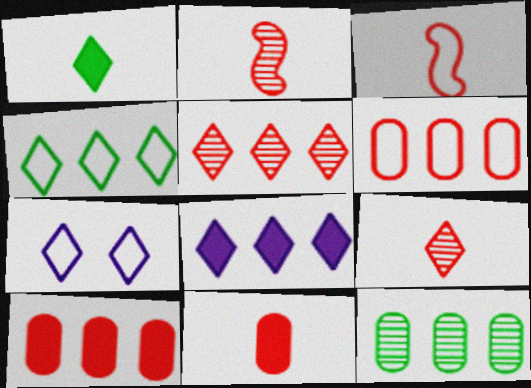[[1, 5, 7], 
[3, 9, 11], 
[4, 5, 8]]